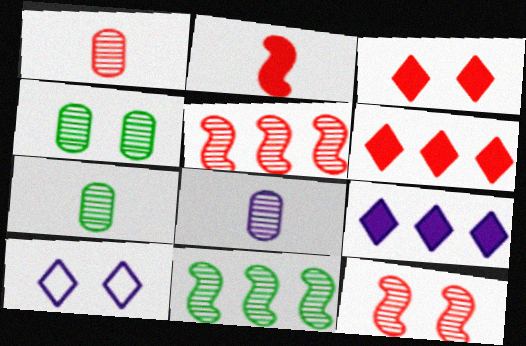[[1, 7, 8]]